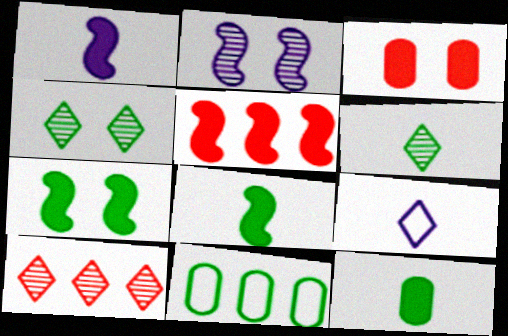[[1, 5, 7], 
[4, 8, 11], 
[6, 7, 11]]